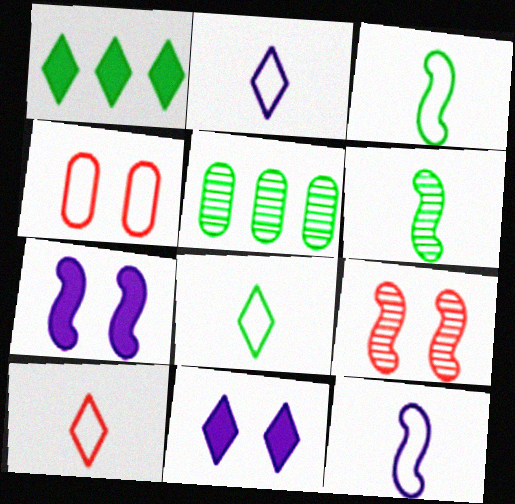[[2, 8, 10], 
[5, 7, 10]]